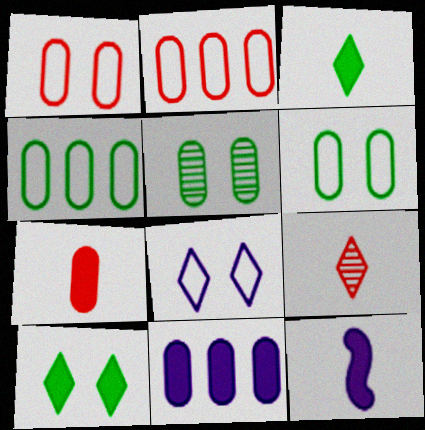[[3, 7, 12]]